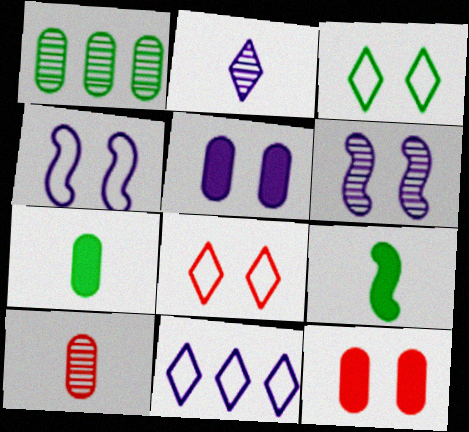[[1, 3, 9], 
[3, 6, 12]]